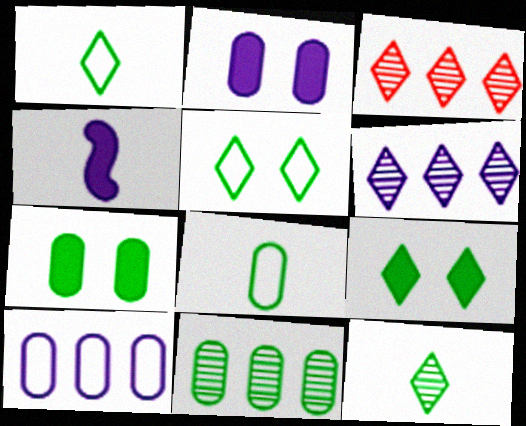[[7, 8, 11]]